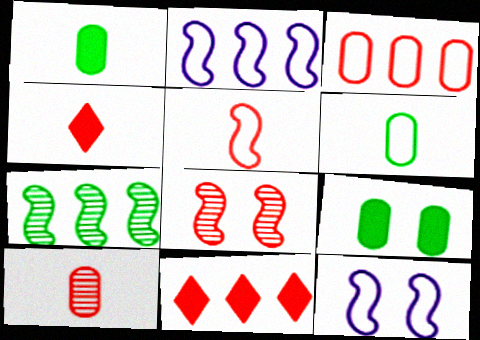[[3, 4, 8], 
[4, 5, 10]]